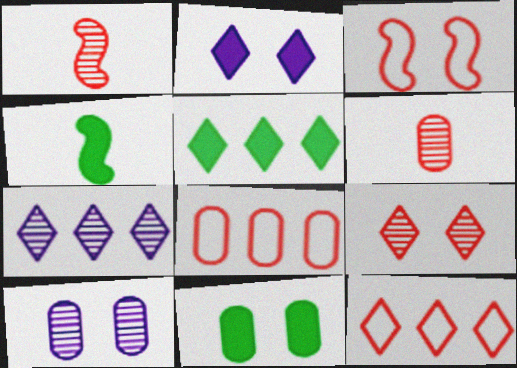[[4, 5, 11], 
[4, 10, 12], 
[5, 7, 12]]